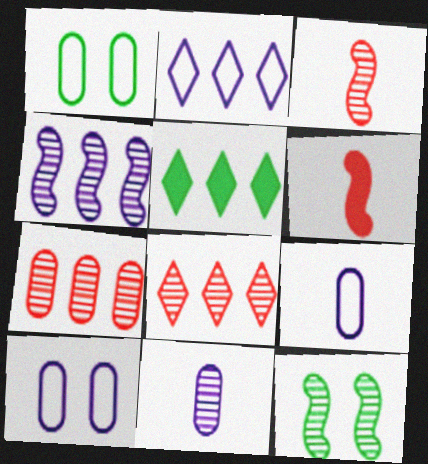[[2, 5, 8], 
[3, 4, 12], 
[3, 5, 10], 
[8, 11, 12]]